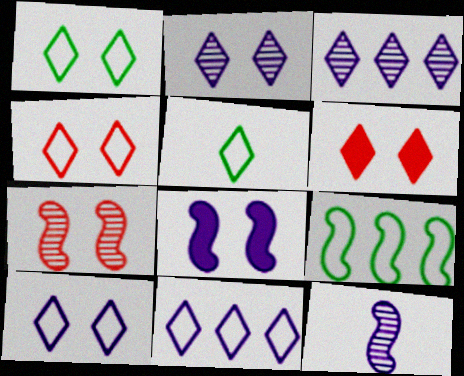[[1, 2, 6], 
[1, 4, 10], 
[3, 5, 6], 
[4, 5, 11]]